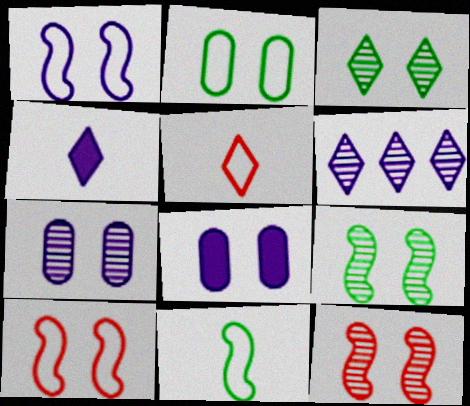[[3, 7, 12], 
[3, 8, 10]]